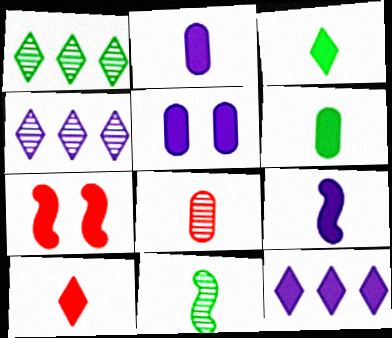[[5, 9, 12], 
[6, 7, 12], 
[6, 9, 10]]